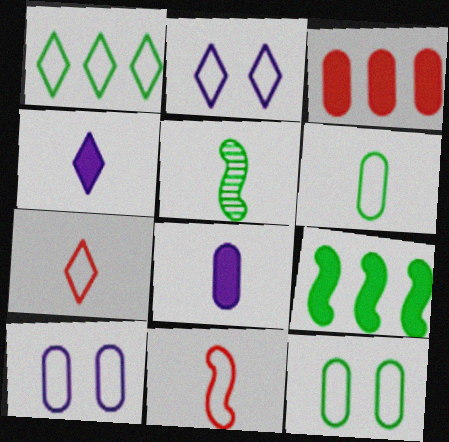[[1, 2, 7], 
[1, 10, 11], 
[2, 3, 5], 
[5, 7, 8]]